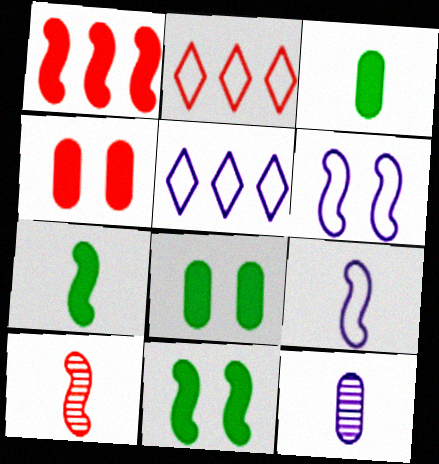[[2, 4, 10], 
[2, 11, 12], 
[5, 8, 10], 
[7, 9, 10]]